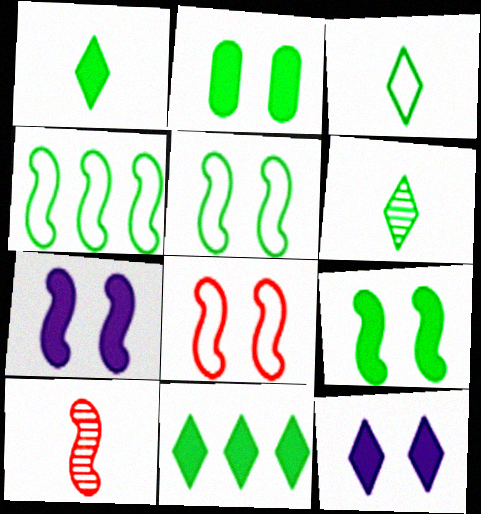[[1, 3, 6], 
[2, 4, 6], 
[4, 7, 10]]